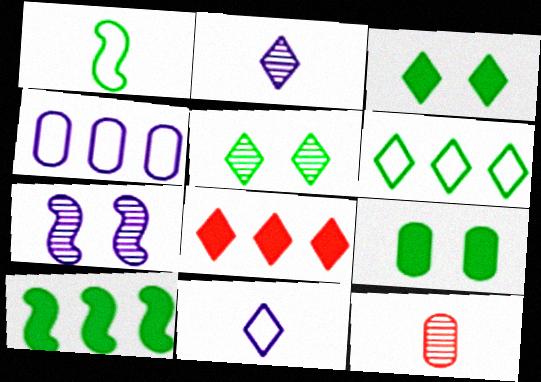[[4, 9, 12], 
[5, 8, 11]]